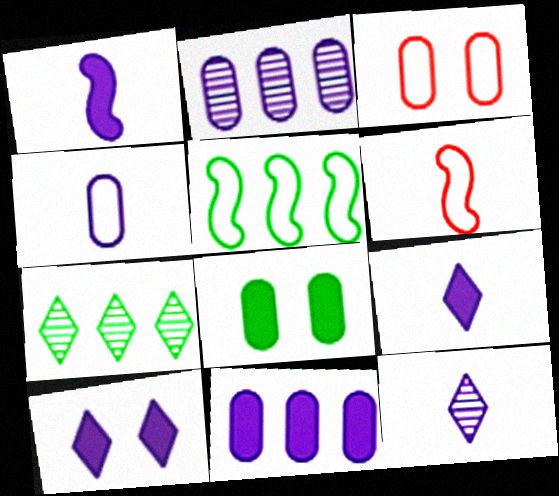[[1, 3, 7], 
[1, 4, 12], 
[1, 10, 11]]